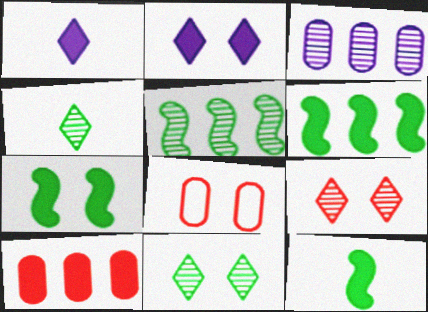[[1, 5, 8], 
[1, 7, 10], 
[2, 10, 12], 
[6, 7, 12]]